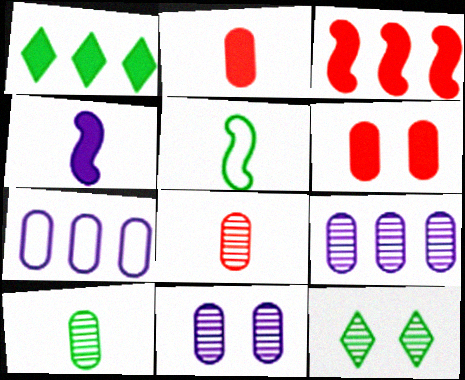[[1, 4, 6], 
[6, 7, 10]]